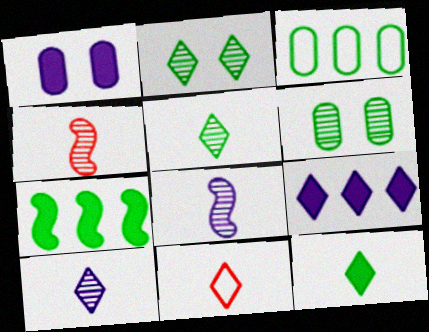[[2, 9, 11], 
[10, 11, 12]]